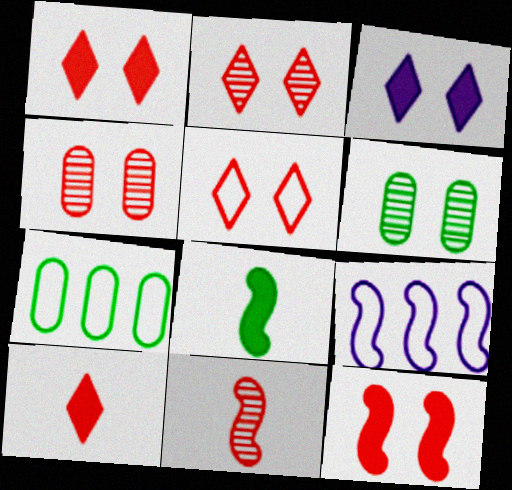[[1, 2, 5], 
[3, 7, 11], 
[4, 5, 12], 
[6, 9, 10]]